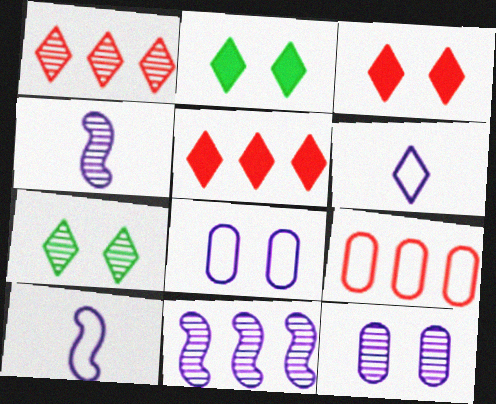[[1, 2, 6], 
[2, 4, 9], 
[5, 6, 7]]